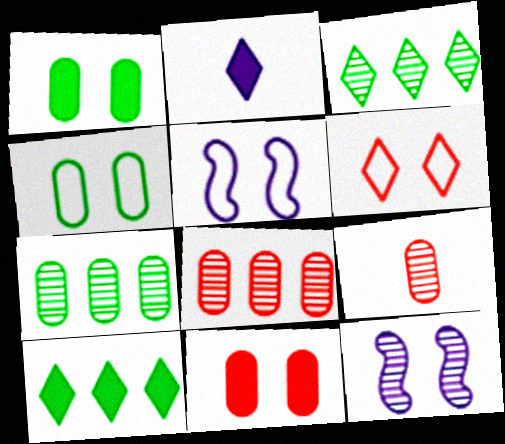[[1, 6, 12], 
[2, 3, 6], 
[3, 9, 12], 
[4, 5, 6], 
[5, 9, 10]]